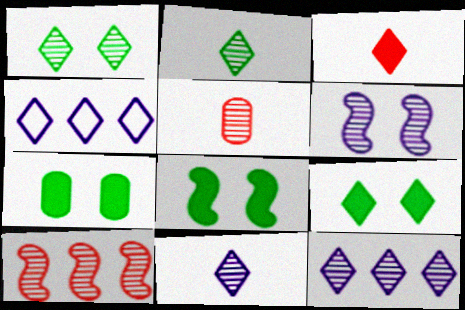[[1, 3, 4], 
[4, 5, 8], 
[7, 8, 9]]